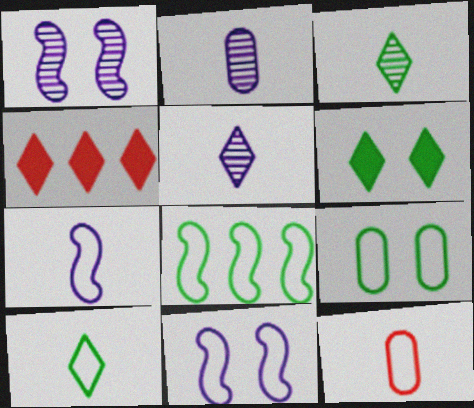[[7, 10, 12], 
[8, 9, 10]]